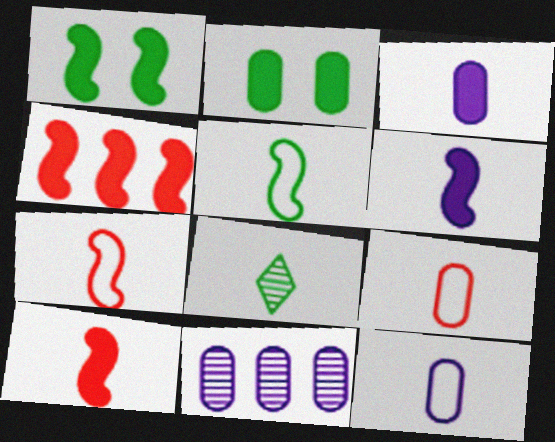[[1, 4, 6], 
[2, 9, 11], 
[3, 7, 8], 
[6, 8, 9], 
[8, 10, 12]]